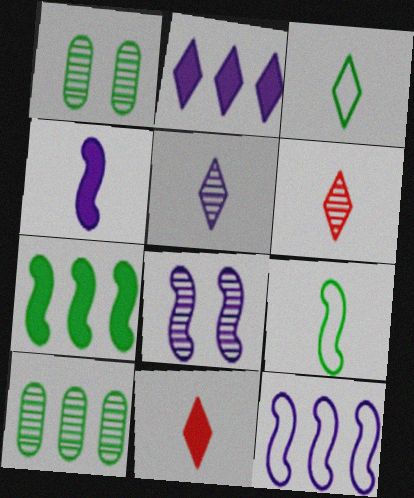[[1, 3, 7], 
[1, 11, 12], 
[3, 5, 11], 
[4, 8, 12], 
[6, 8, 10]]